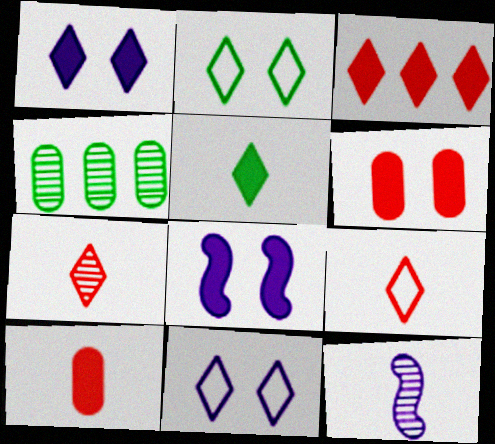[[1, 3, 5], 
[4, 8, 9]]